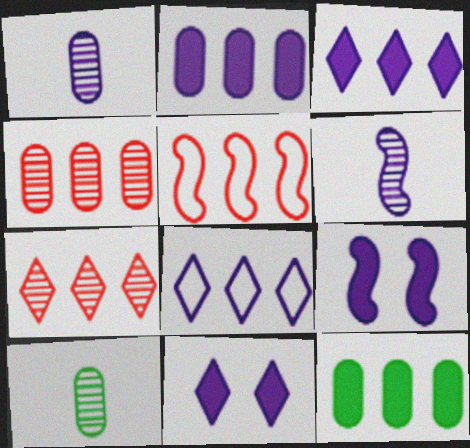[[1, 8, 9], 
[5, 10, 11]]